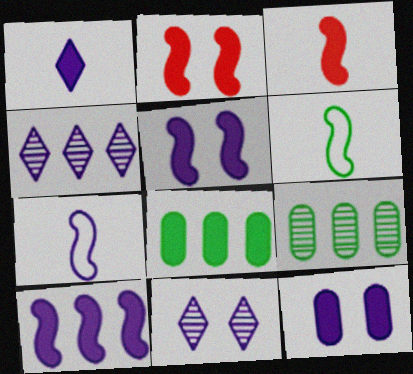[[1, 2, 8], 
[1, 10, 12], 
[4, 7, 12]]